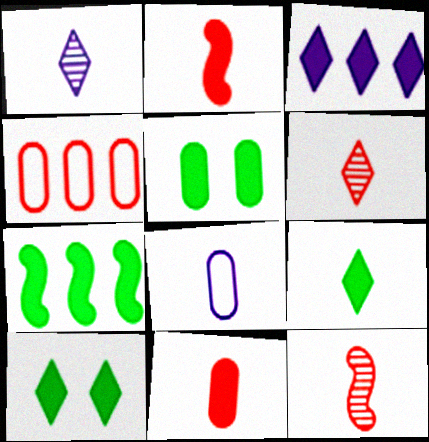[[2, 3, 5], 
[5, 7, 9], 
[8, 9, 12]]